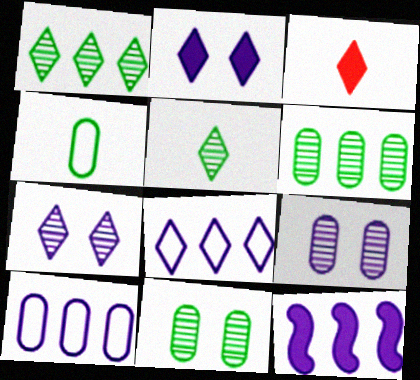[]